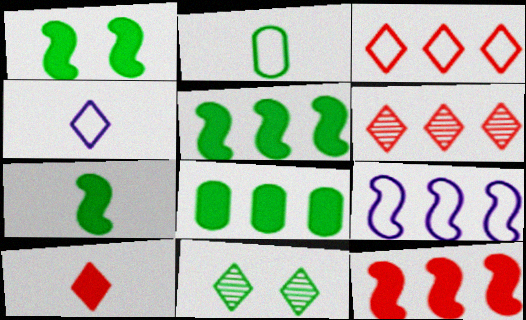[[1, 5, 7], 
[2, 5, 11], 
[6, 8, 9]]